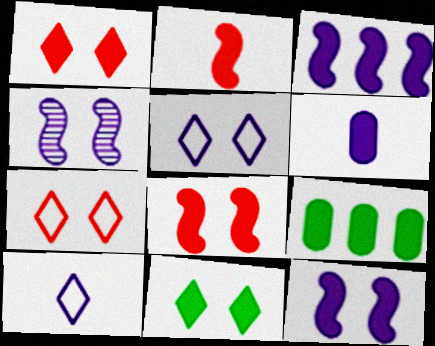[]